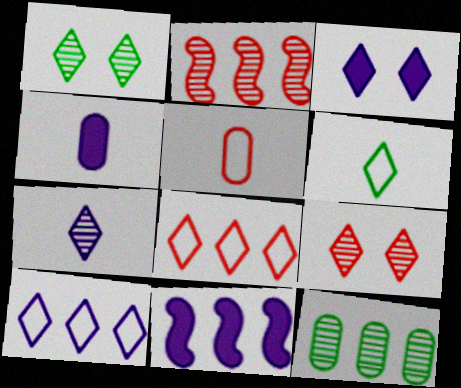[[1, 5, 11], 
[3, 4, 11], 
[3, 7, 10], 
[8, 11, 12]]